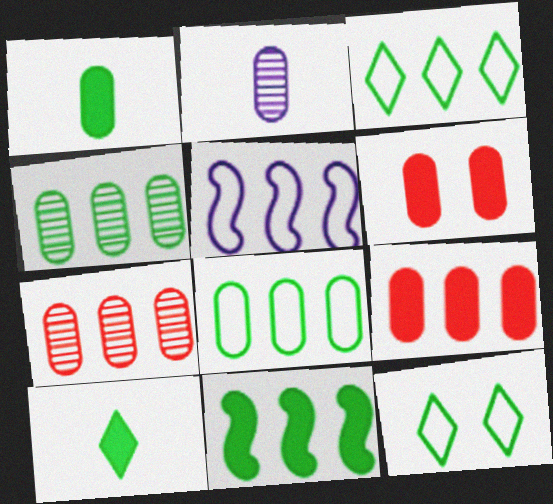[[2, 6, 8], 
[3, 4, 11]]